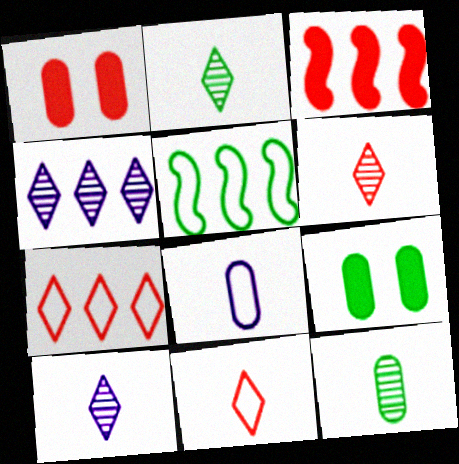[[1, 5, 10], 
[2, 5, 9], 
[2, 6, 10]]